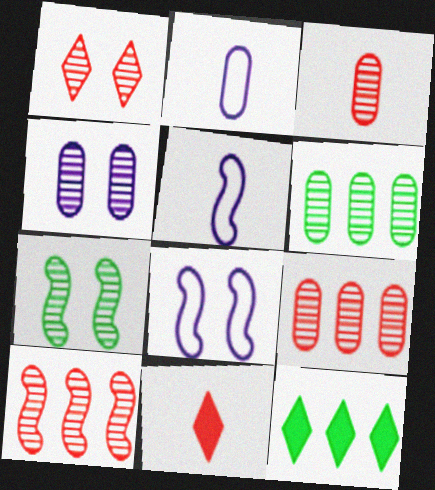[[1, 3, 10], 
[1, 4, 7], 
[3, 4, 6], 
[3, 8, 12], 
[6, 8, 11]]